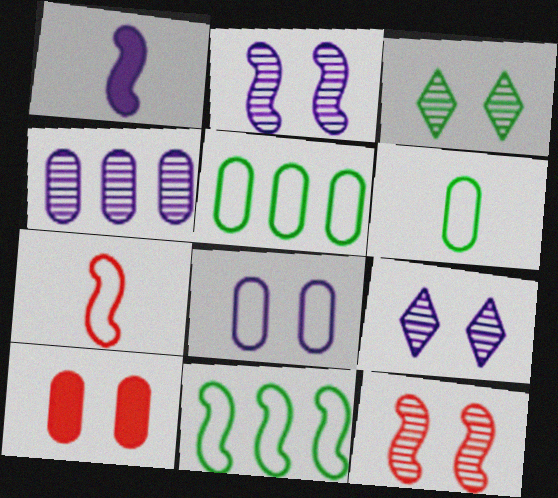[[1, 11, 12], 
[4, 6, 10]]